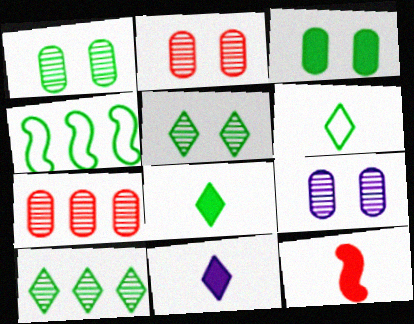[[1, 2, 9], 
[1, 4, 8], 
[2, 4, 11]]